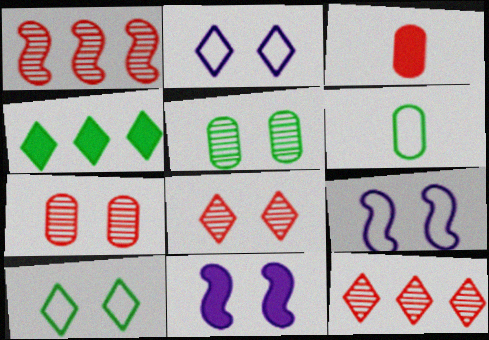[[3, 4, 11], 
[6, 11, 12], 
[7, 10, 11]]